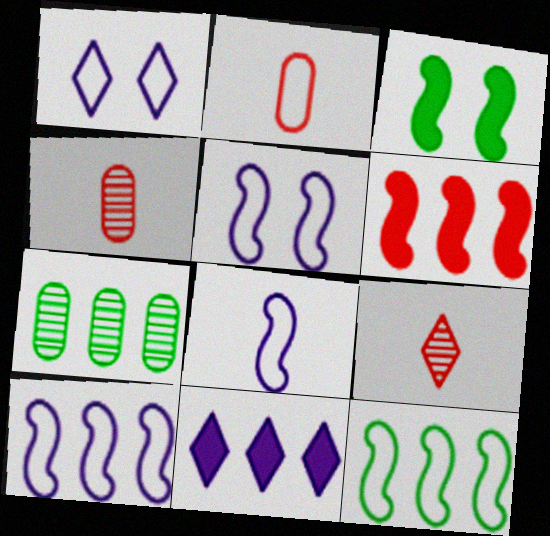[[1, 2, 12], 
[5, 8, 10]]